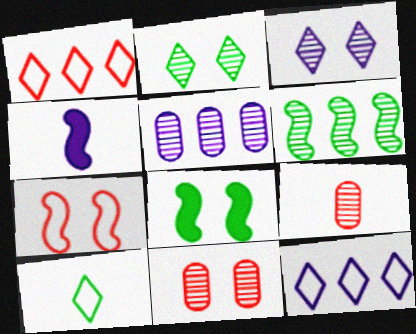[[3, 6, 9], 
[4, 6, 7], 
[4, 9, 10], 
[8, 9, 12]]